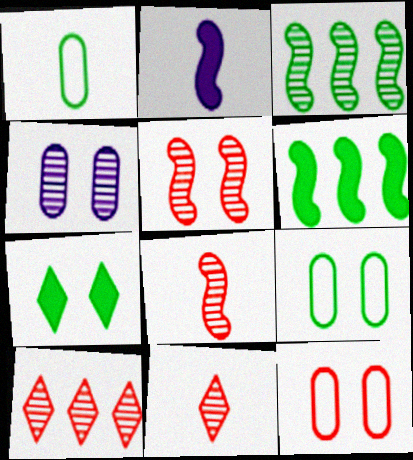[[1, 2, 11], 
[1, 3, 7], 
[2, 9, 10], 
[3, 4, 11]]